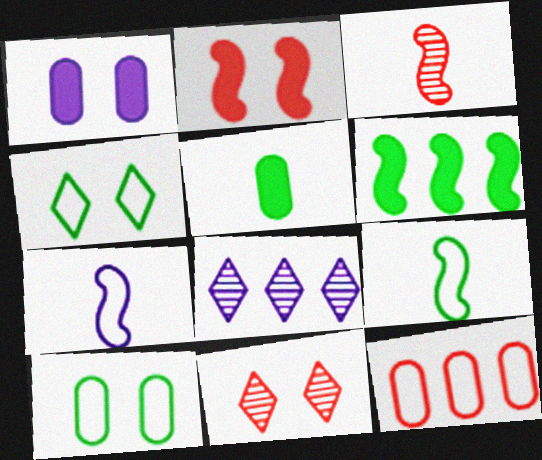[[1, 7, 8], 
[4, 7, 12], 
[6, 8, 12]]